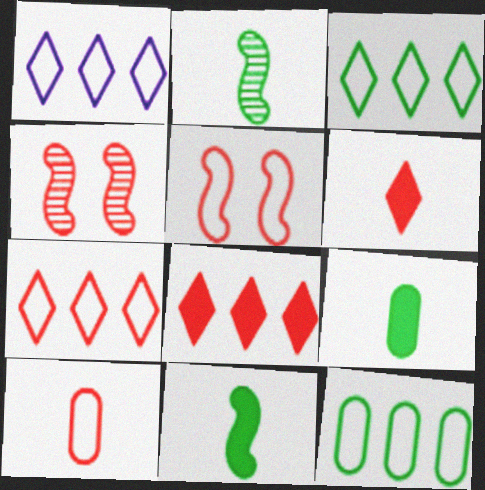[[1, 3, 7], 
[1, 4, 9], 
[4, 8, 10], 
[5, 7, 10]]